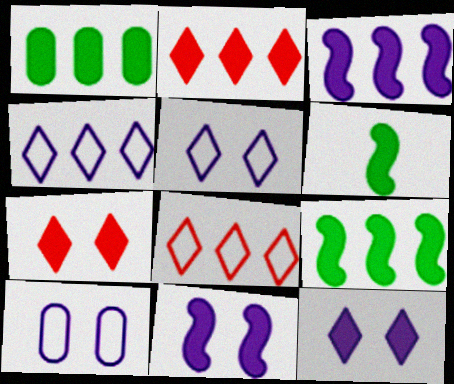[[1, 2, 3]]